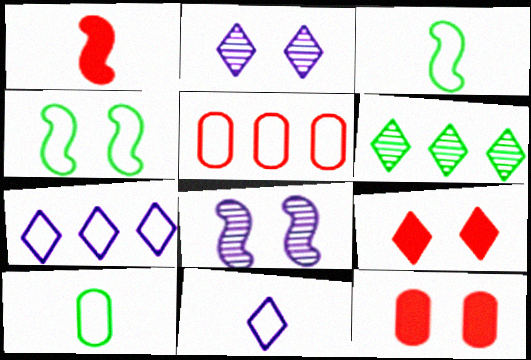[[2, 4, 12], 
[4, 5, 11], 
[6, 9, 11]]